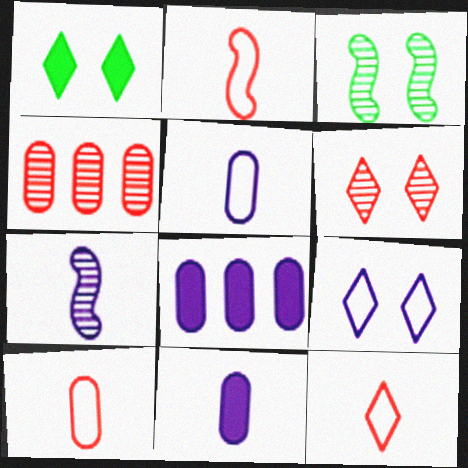[[1, 6, 9], 
[2, 10, 12], 
[3, 8, 12], 
[7, 8, 9]]